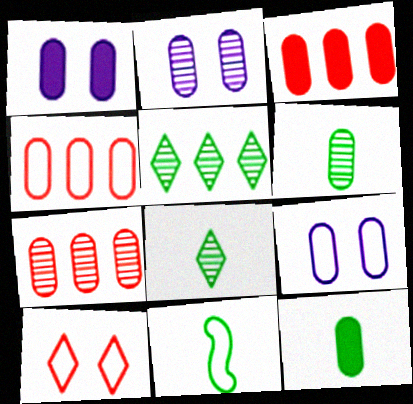[[1, 2, 9], 
[1, 3, 12], 
[1, 4, 6], 
[2, 4, 12], 
[2, 6, 7], 
[3, 4, 7], 
[3, 6, 9], 
[7, 9, 12], 
[8, 11, 12]]